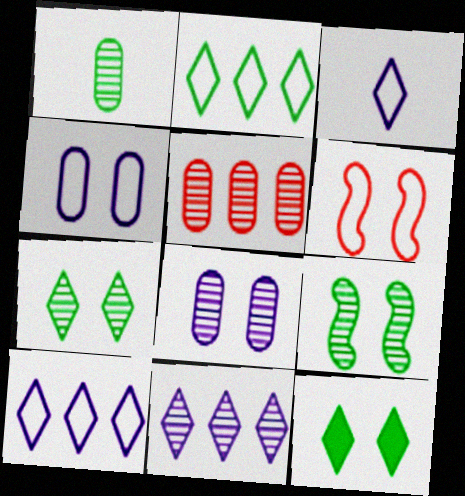[[1, 5, 8], 
[6, 8, 12]]